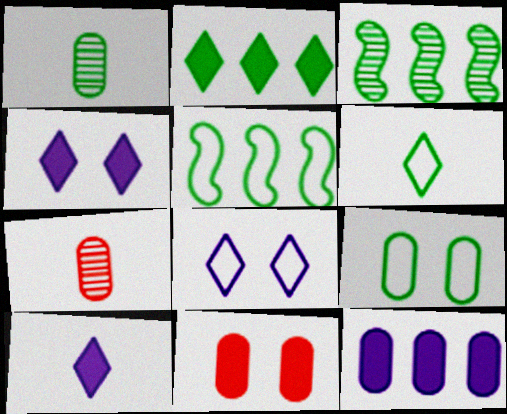[[4, 5, 7], 
[5, 6, 9], 
[7, 9, 12]]